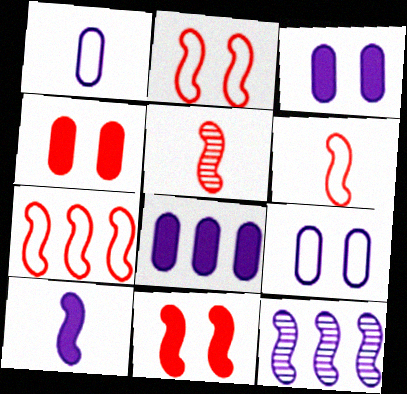[[2, 6, 7], 
[5, 7, 11]]